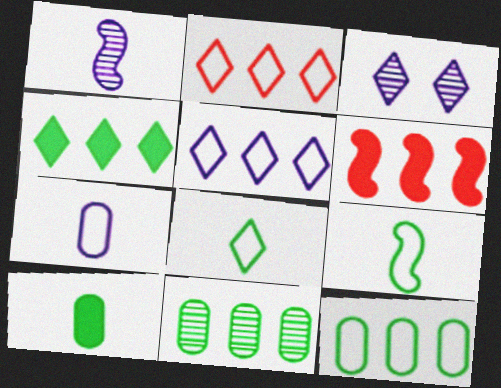[[5, 6, 11]]